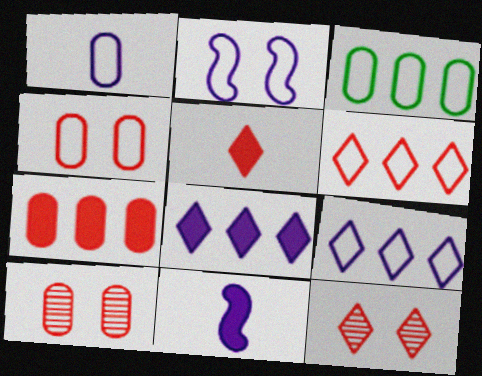[[1, 2, 9], 
[1, 3, 4], 
[3, 11, 12], 
[5, 6, 12]]